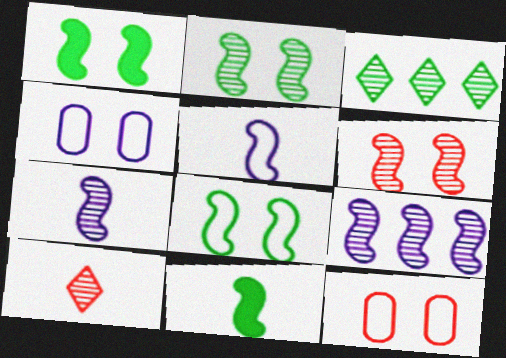[[1, 2, 8]]